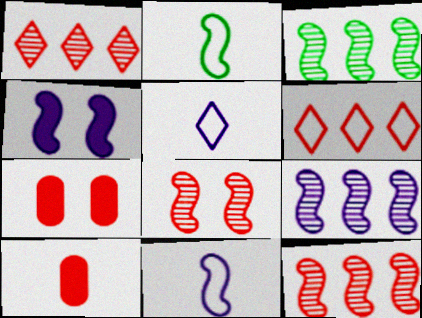[[2, 4, 12], 
[3, 5, 7], 
[3, 9, 12], 
[4, 9, 11], 
[6, 8, 10]]